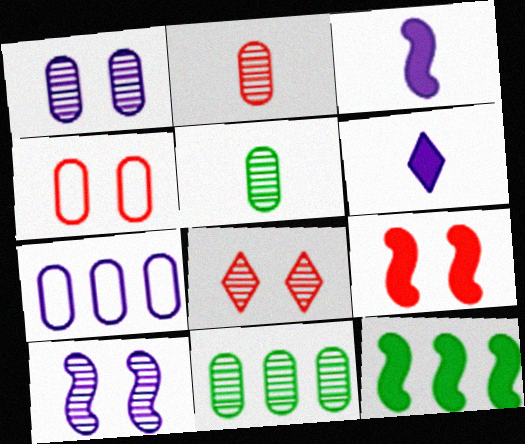[[1, 2, 11], 
[3, 9, 12], 
[4, 8, 9], 
[6, 7, 10]]